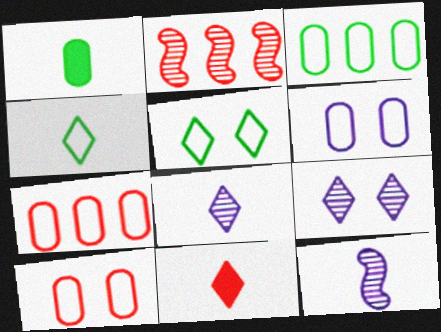[[2, 10, 11], 
[4, 8, 11]]